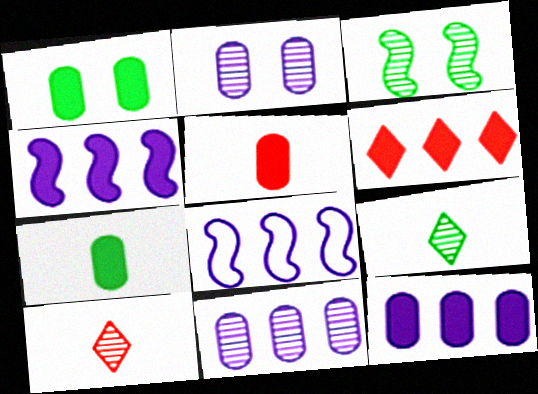[[1, 5, 12], 
[1, 8, 10], 
[3, 10, 11]]